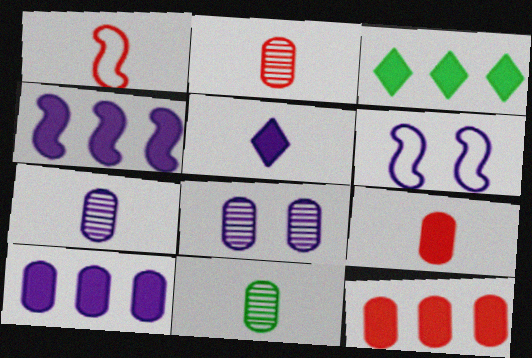[[1, 3, 8], 
[1, 5, 11], 
[2, 3, 6], 
[2, 7, 11], 
[3, 4, 12]]